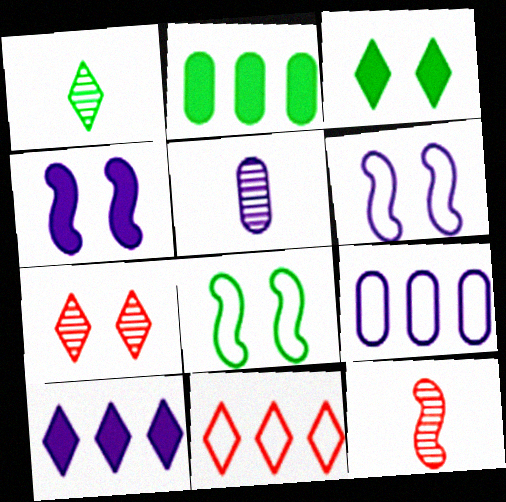[[1, 2, 8], 
[1, 5, 12], 
[3, 9, 12], 
[5, 6, 10]]